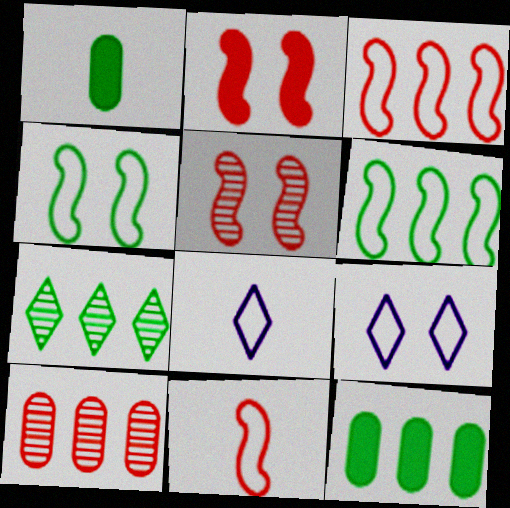[[1, 4, 7], 
[5, 8, 12], 
[6, 7, 12]]